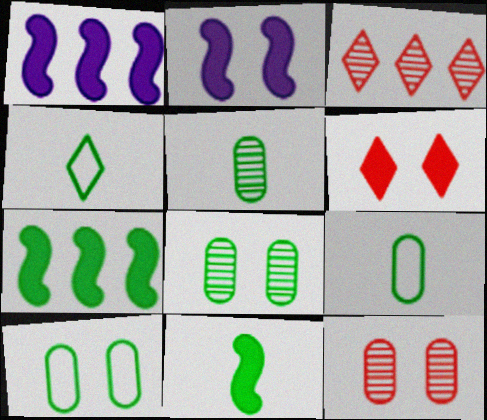[[1, 4, 12], 
[2, 3, 9], 
[4, 5, 11], 
[4, 7, 8]]